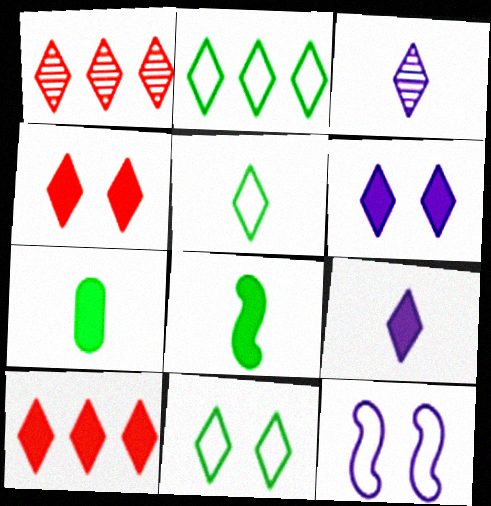[[1, 5, 6], 
[1, 7, 12], 
[1, 9, 11], 
[2, 3, 4], 
[2, 5, 11], 
[3, 10, 11]]